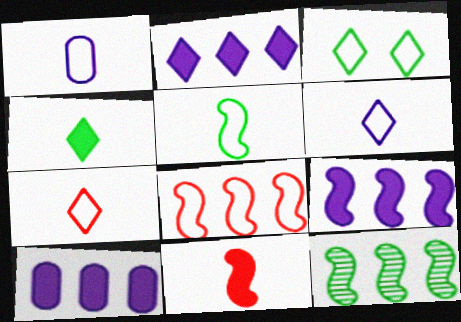[[1, 3, 8], 
[1, 5, 7], 
[2, 9, 10], 
[8, 9, 12]]